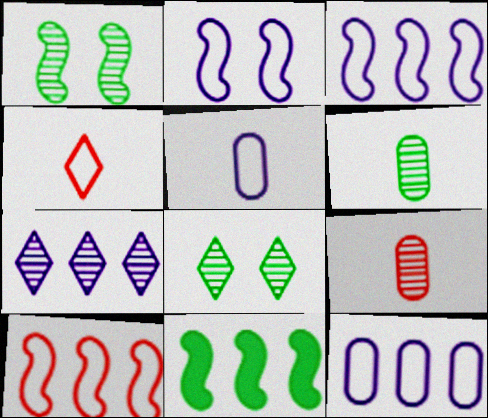[[1, 7, 9]]